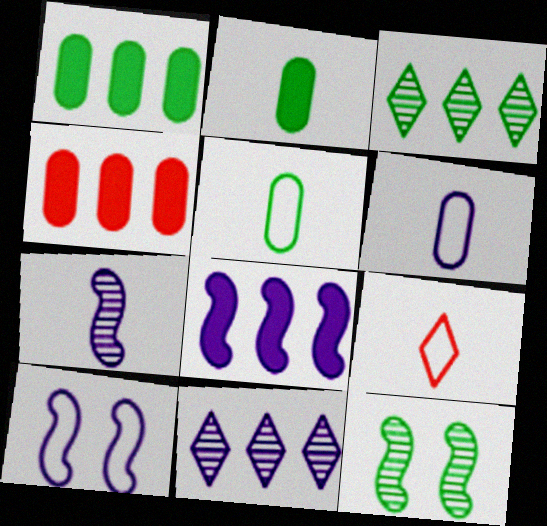[[2, 7, 9], 
[7, 8, 10]]